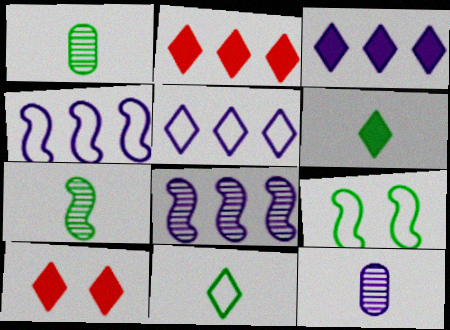[[1, 4, 10], 
[2, 9, 12], 
[3, 6, 10]]